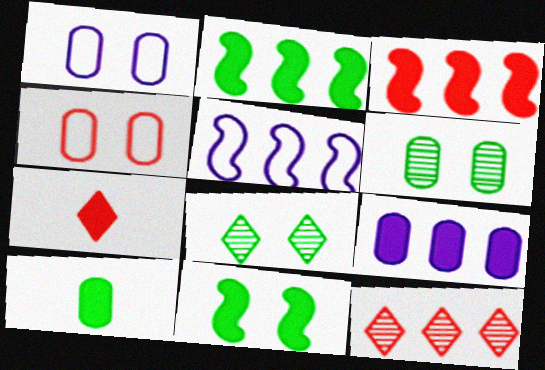[[5, 6, 7], 
[7, 9, 11]]